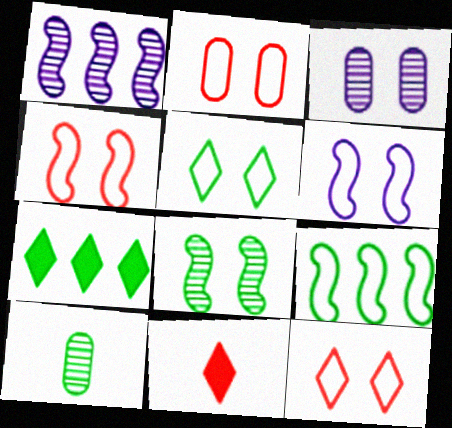[[2, 4, 12], 
[2, 5, 6], 
[3, 9, 11]]